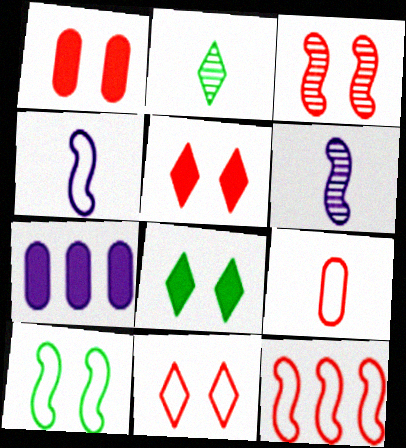[[1, 3, 11], 
[4, 10, 12], 
[9, 11, 12]]